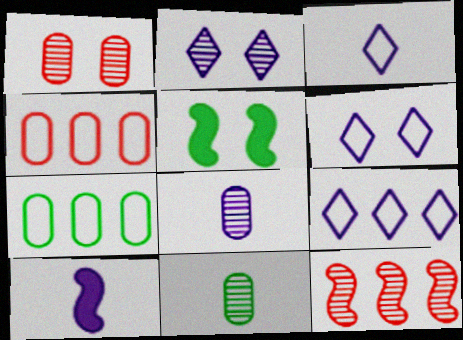[[1, 5, 6], 
[2, 11, 12], 
[3, 6, 9], 
[3, 8, 10]]